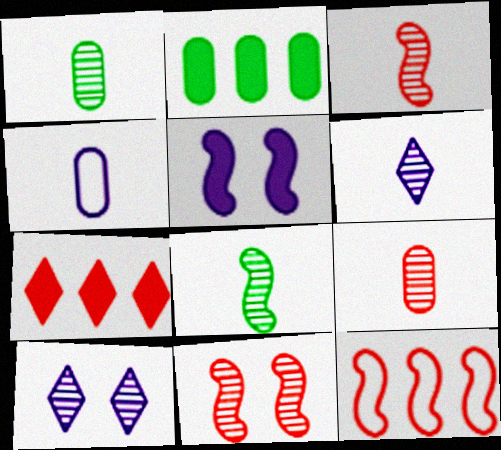[[1, 3, 6], 
[5, 8, 12], 
[6, 8, 9]]